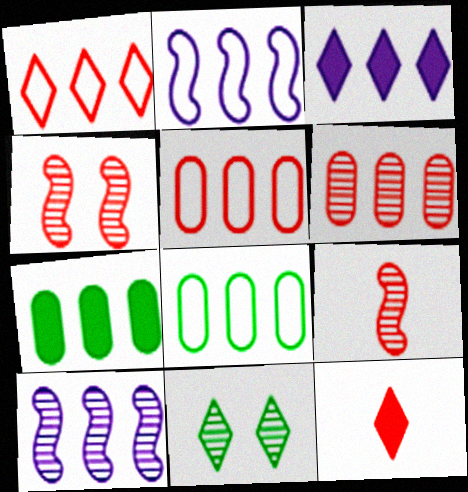[[1, 2, 8], 
[1, 7, 10], 
[4, 5, 12]]